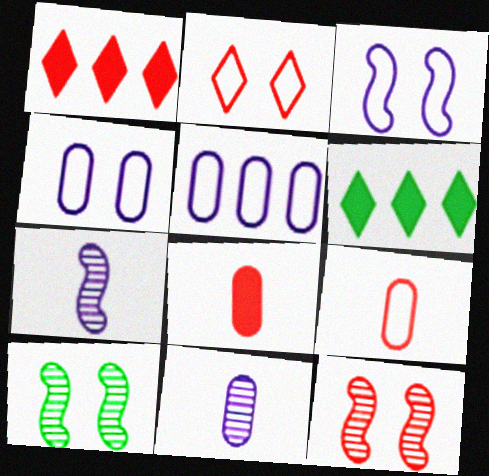[[1, 9, 12]]